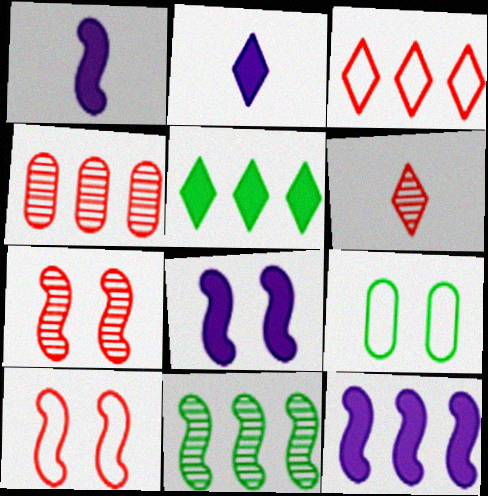[[1, 8, 12], 
[1, 10, 11], 
[4, 6, 7], 
[6, 9, 12]]